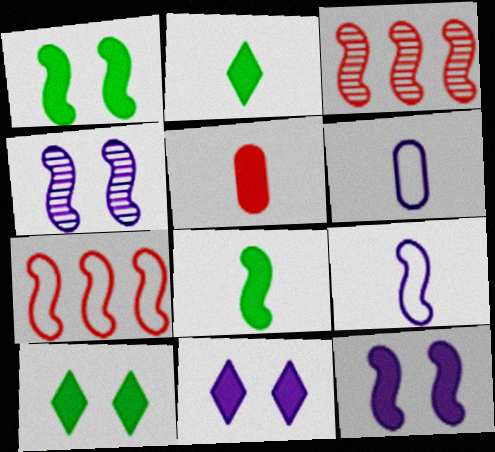[[1, 3, 9], 
[3, 6, 10], 
[4, 7, 8]]